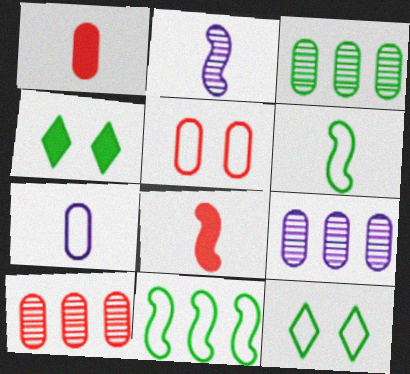[[1, 5, 10], 
[2, 6, 8], 
[3, 4, 6], 
[3, 9, 10], 
[8, 9, 12]]